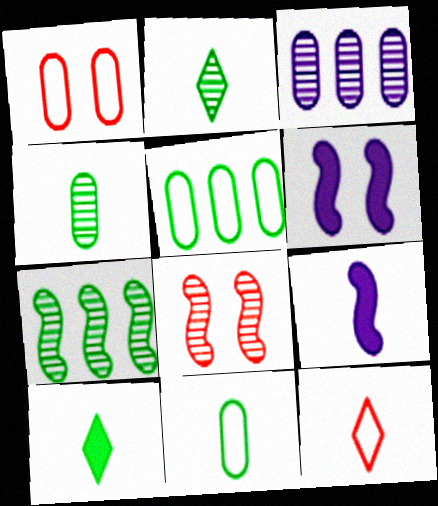[[2, 3, 8], 
[4, 9, 12]]